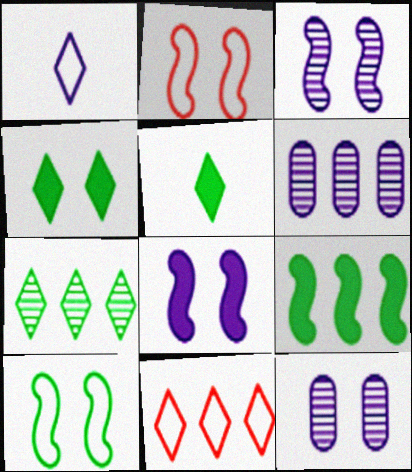[[1, 6, 8], 
[2, 4, 12], 
[2, 5, 6], 
[6, 9, 11]]